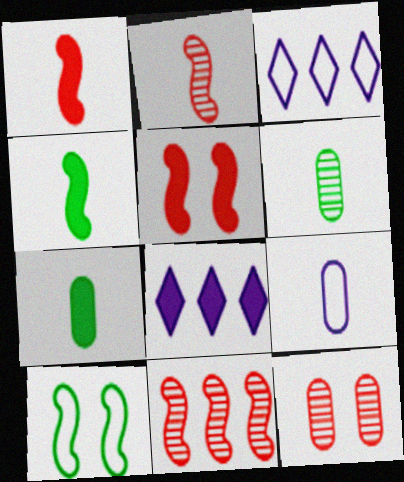[[3, 4, 12], 
[3, 5, 6], 
[5, 7, 8]]